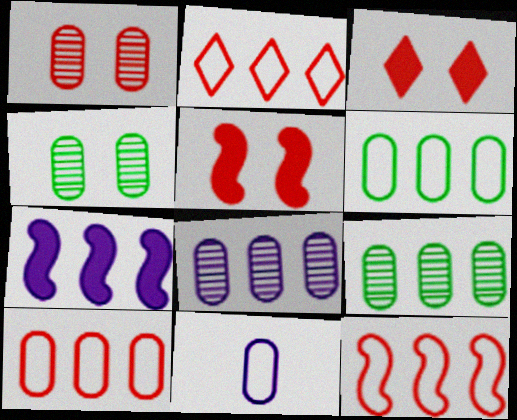[[2, 7, 9], 
[2, 10, 12]]